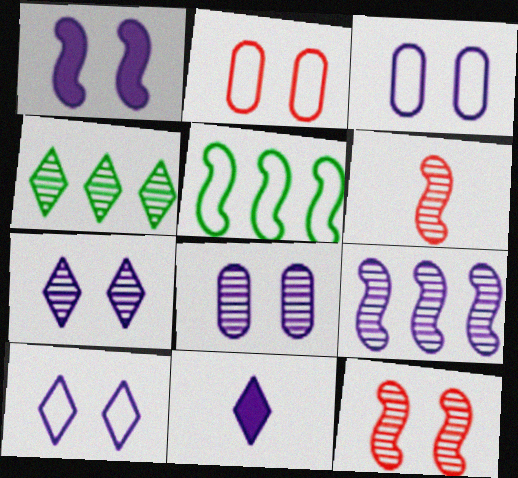[[1, 3, 7], 
[1, 5, 6], 
[1, 8, 10], 
[3, 9, 11], 
[4, 6, 8]]